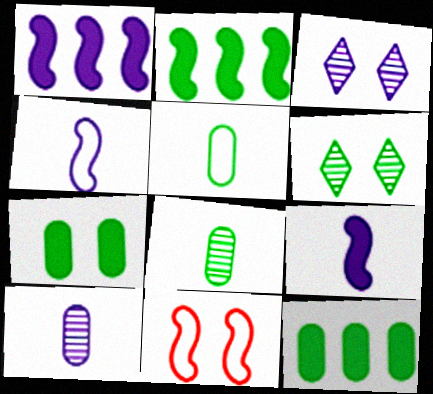[[2, 5, 6], 
[3, 7, 11]]